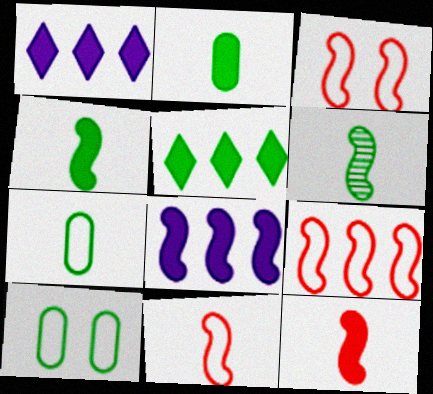[[3, 6, 8], 
[3, 9, 11], 
[5, 6, 10]]